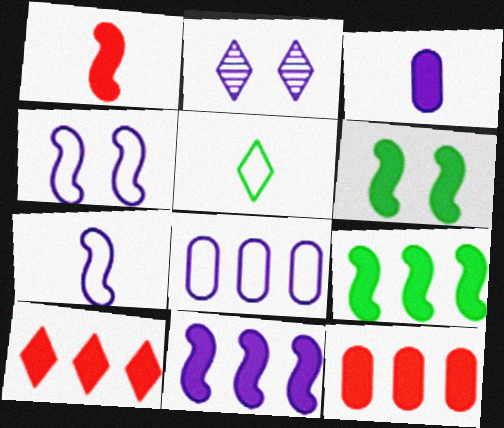[[1, 6, 11], 
[2, 5, 10], 
[3, 6, 10]]